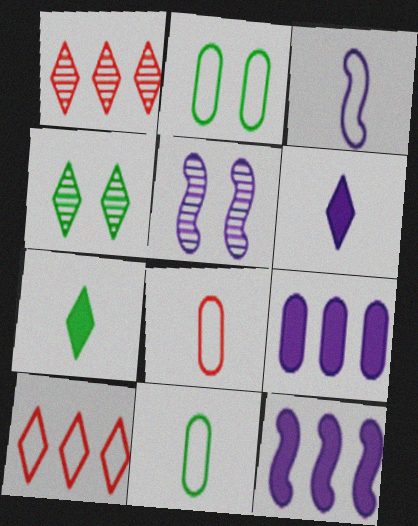[[2, 3, 10], 
[3, 5, 12], 
[4, 6, 10], 
[4, 8, 12]]